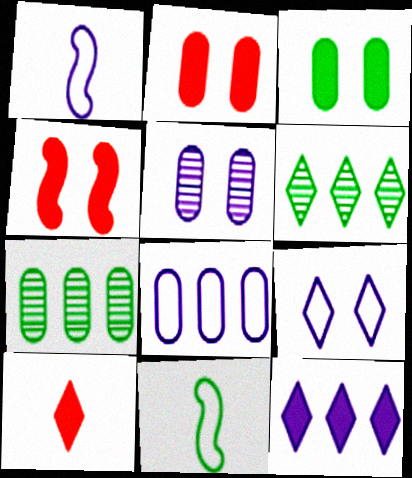[[1, 2, 6], 
[1, 5, 12], 
[1, 8, 9], 
[3, 6, 11], 
[6, 9, 10]]